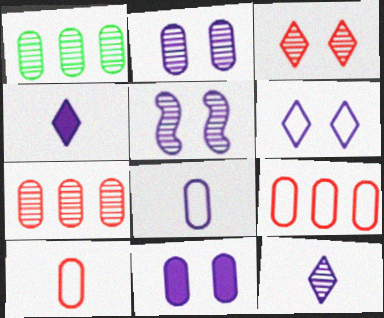[[1, 10, 11], 
[5, 6, 11]]